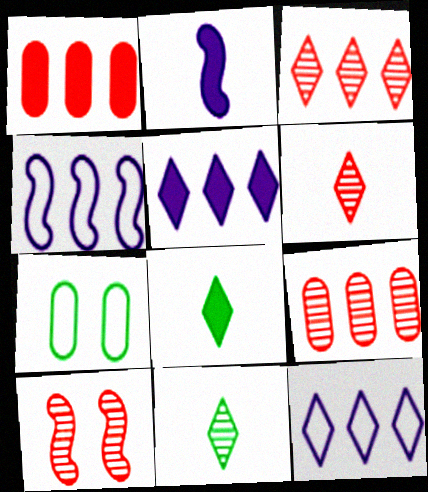[[2, 3, 7], 
[6, 9, 10]]